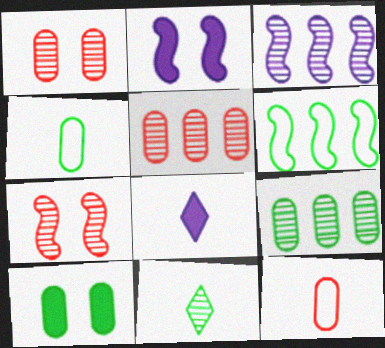[[1, 3, 11], 
[1, 6, 8], 
[4, 9, 10], 
[6, 10, 11]]